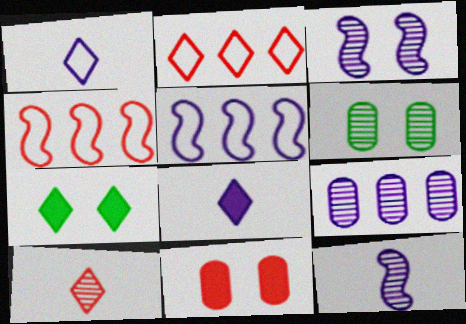[[4, 6, 8], 
[4, 10, 11]]